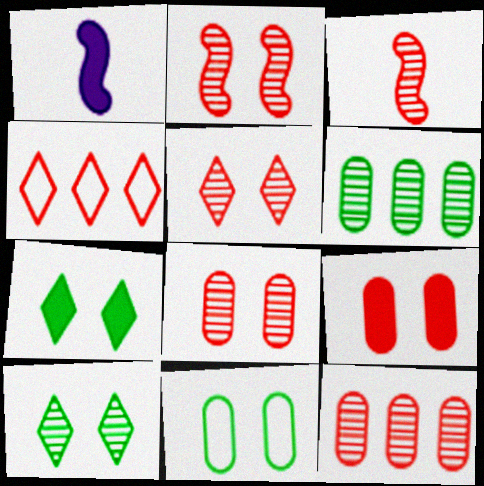[[2, 5, 8], 
[3, 4, 9], 
[3, 5, 12]]